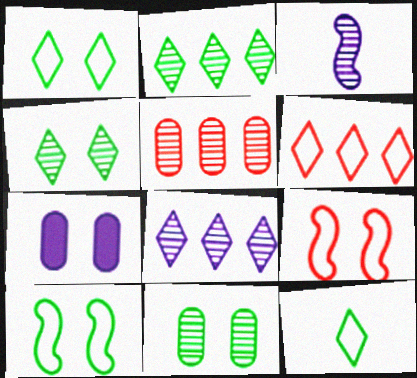[[3, 4, 5], 
[4, 7, 9]]